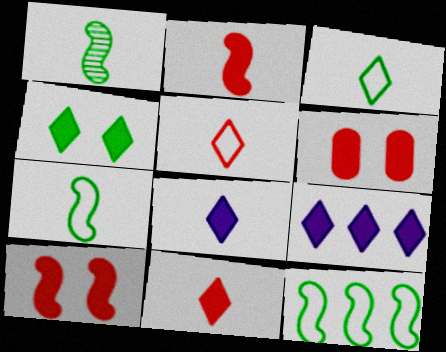[[4, 9, 11]]